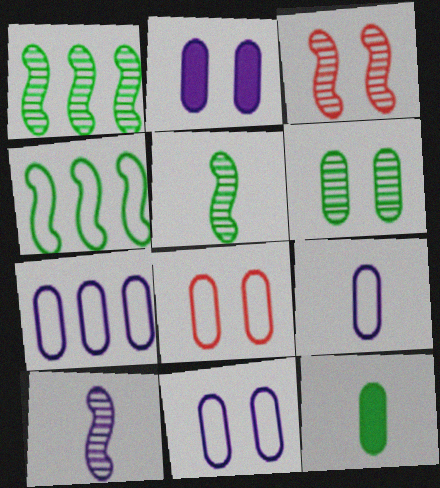[[1, 3, 10], 
[2, 6, 8], 
[7, 9, 11]]